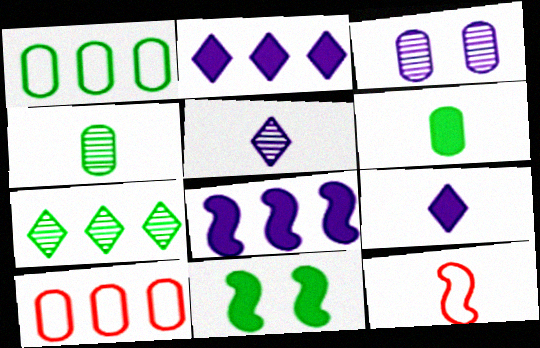[[3, 6, 10], 
[4, 9, 12], 
[5, 6, 12], 
[5, 10, 11], 
[7, 8, 10]]